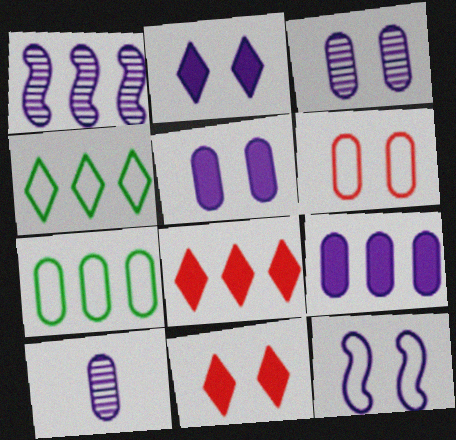[[1, 7, 8], 
[2, 3, 12]]